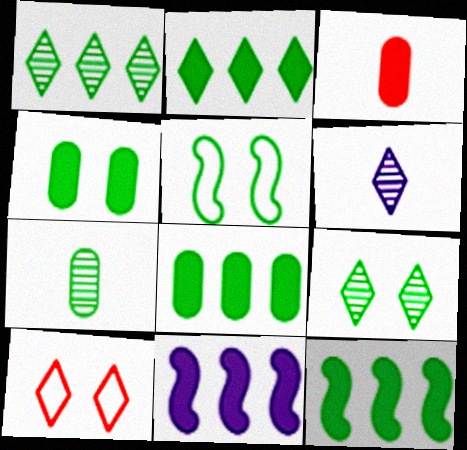[[2, 5, 7], 
[2, 6, 10], 
[2, 8, 12], 
[4, 5, 9], 
[7, 10, 11]]